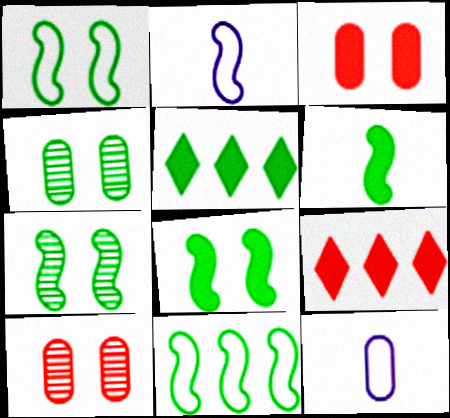[[1, 7, 8], 
[2, 4, 9], 
[2, 5, 10], 
[6, 7, 11], 
[7, 9, 12]]